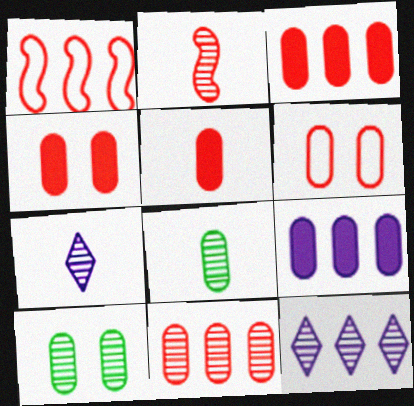[[2, 7, 8], 
[2, 10, 12], 
[3, 4, 5], 
[5, 6, 11], 
[6, 8, 9]]